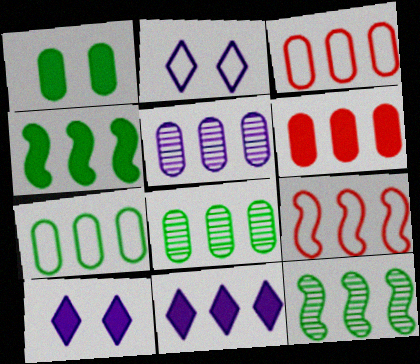[[3, 11, 12], 
[4, 6, 11], 
[5, 6, 7], 
[8, 9, 11]]